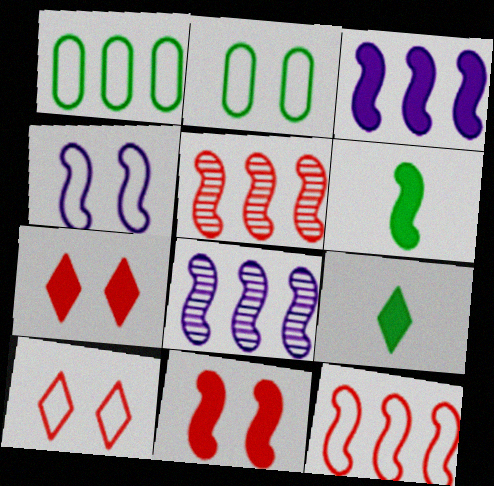[[2, 4, 10], 
[3, 6, 11], 
[4, 5, 6]]